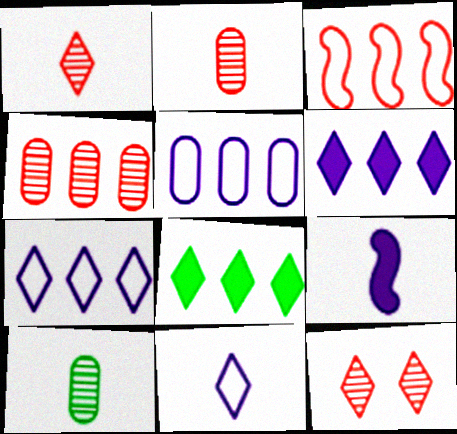[[8, 11, 12]]